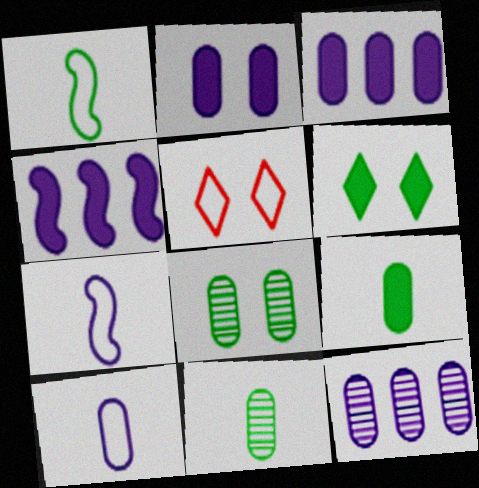[[2, 10, 12], 
[4, 5, 11]]